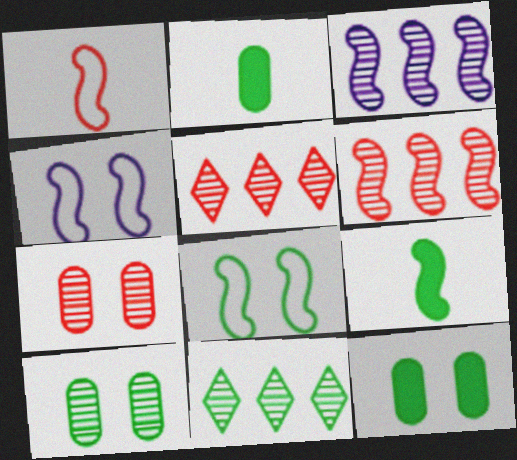[[2, 4, 5], 
[2, 8, 11], 
[4, 6, 9]]